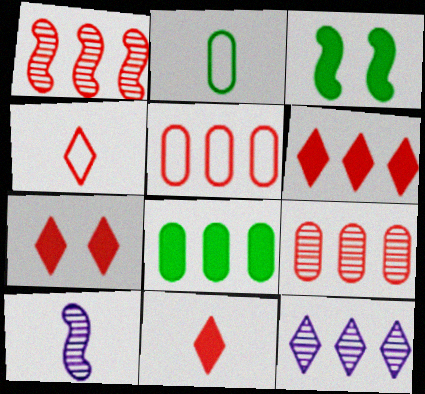[[1, 5, 6], 
[2, 10, 11], 
[6, 7, 11]]